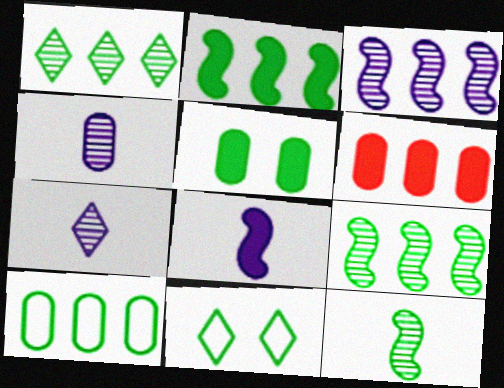[[1, 2, 10]]